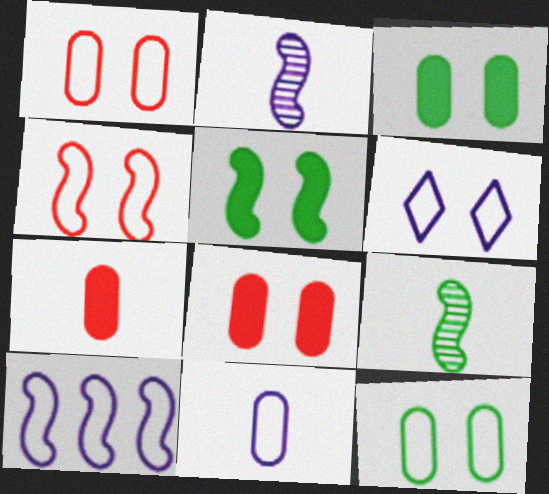[[4, 6, 12], 
[6, 10, 11]]